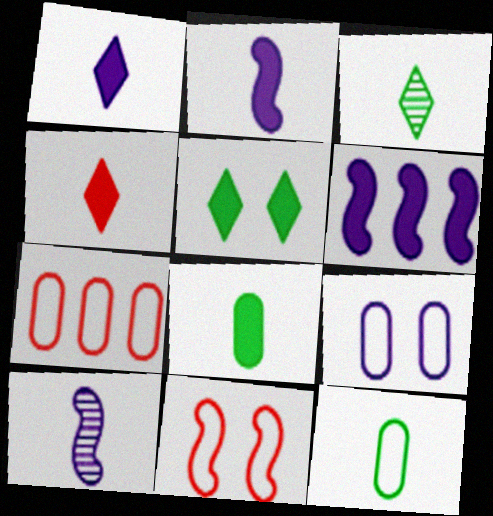[[2, 4, 8], 
[4, 10, 12], 
[5, 7, 10], 
[7, 9, 12]]